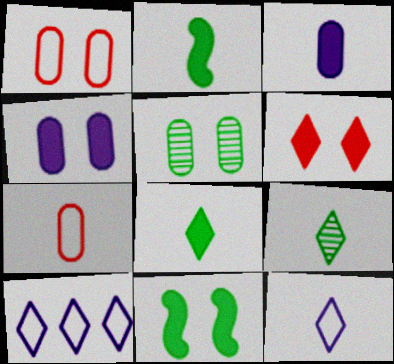[[1, 4, 5], 
[4, 6, 11], 
[6, 9, 10]]